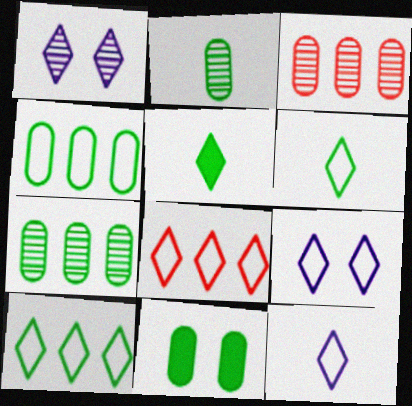[[1, 5, 8], 
[2, 4, 11], 
[6, 8, 9]]